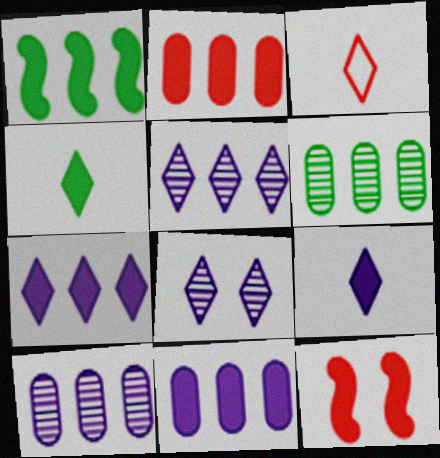[[1, 2, 7], 
[4, 11, 12]]